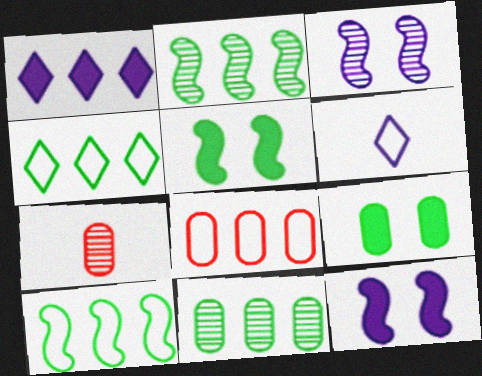[[1, 2, 8], 
[4, 7, 12]]